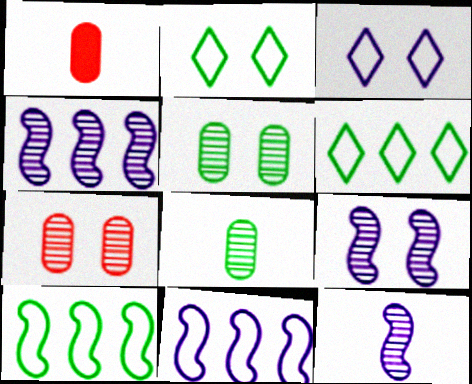[[1, 2, 4], 
[1, 6, 9], 
[4, 9, 12]]